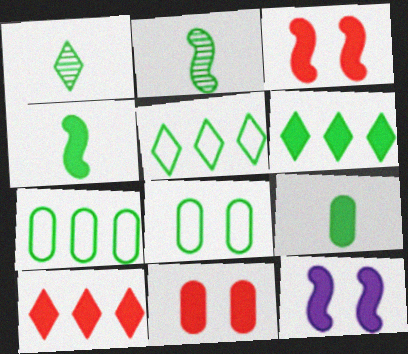[[2, 6, 8], 
[9, 10, 12]]